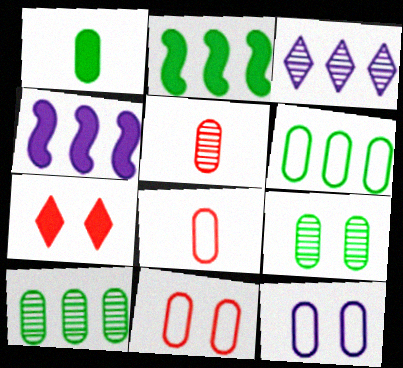[[1, 4, 7], 
[1, 6, 9], 
[6, 8, 12]]